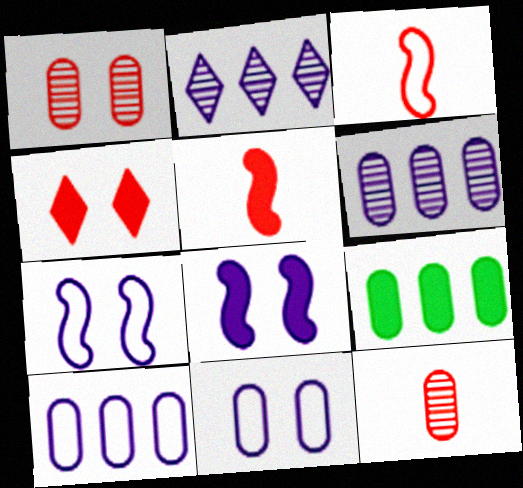[[9, 11, 12]]